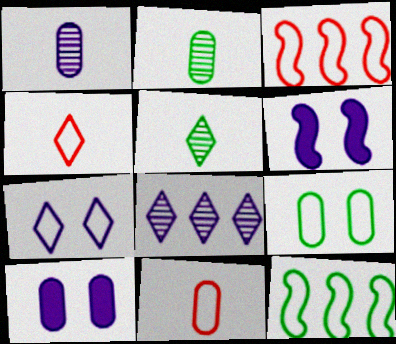[[3, 5, 10], 
[7, 11, 12]]